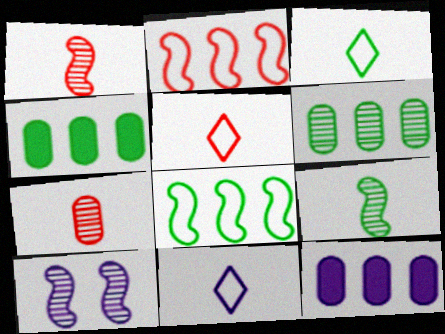[[3, 5, 11], 
[4, 5, 10], 
[10, 11, 12]]